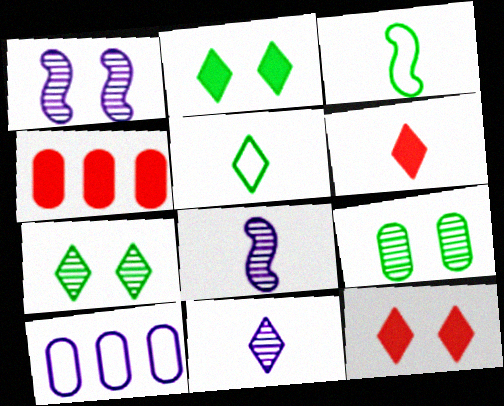[[1, 4, 5], 
[5, 6, 11]]